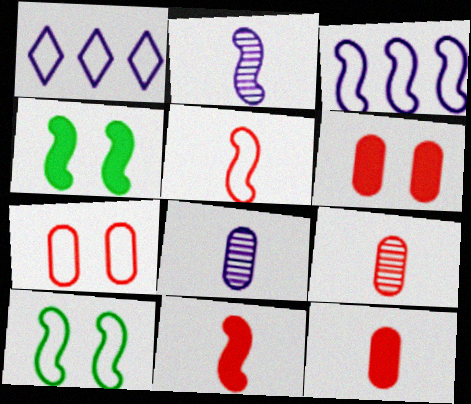[[1, 4, 9], 
[3, 5, 10]]